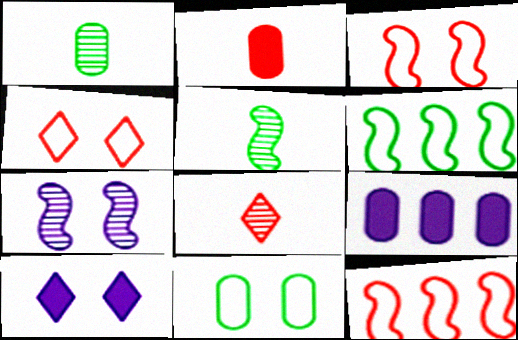[[1, 10, 12], 
[4, 5, 9]]